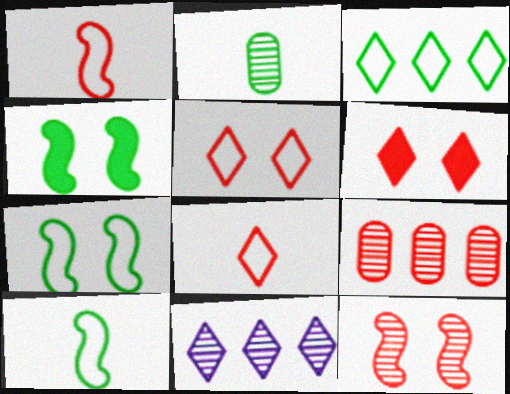[[1, 6, 9], 
[2, 3, 4], 
[2, 11, 12]]